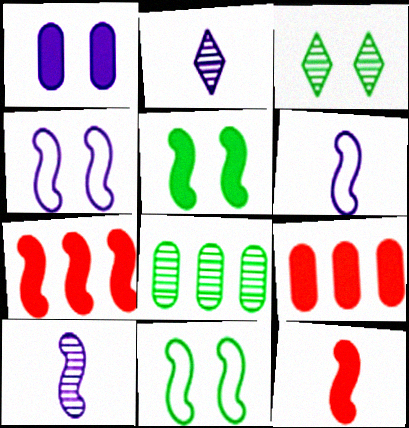[[2, 9, 11], 
[3, 6, 9], 
[7, 10, 11]]